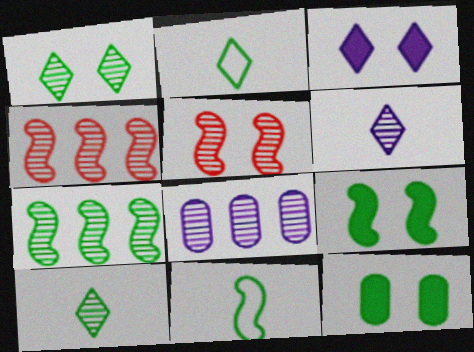[[2, 7, 12], 
[5, 8, 10], 
[7, 9, 11]]